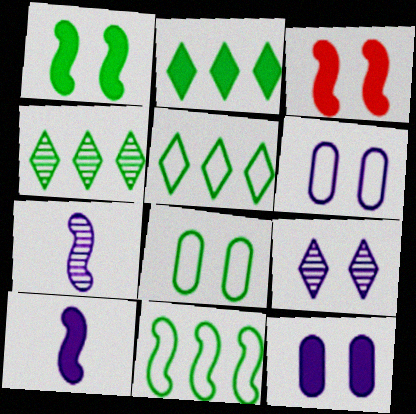[[2, 4, 5], 
[3, 7, 11], 
[3, 8, 9]]